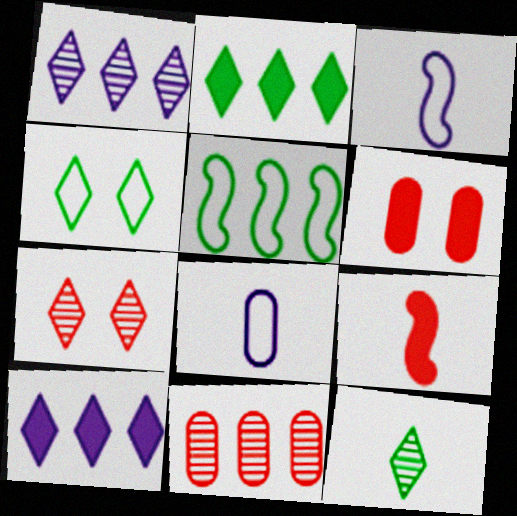[[1, 7, 12], 
[2, 4, 12], 
[5, 10, 11], 
[8, 9, 12]]